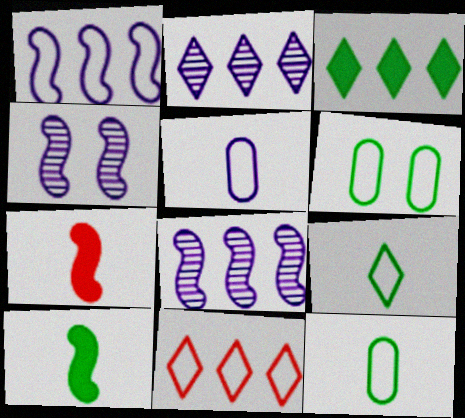[[2, 3, 11], 
[2, 6, 7]]